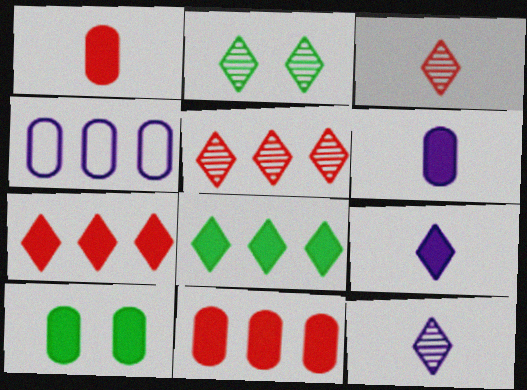[[2, 5, 12], 
[6, 10, 11]]